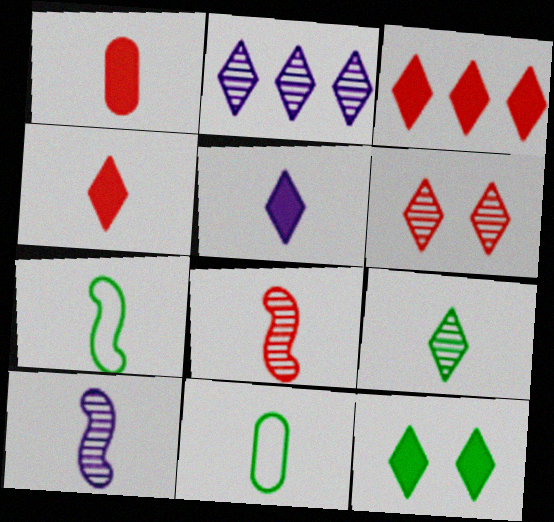[[2, 6, 9], 
[3, 5, 12], 
[4, 10, 11], 
[5, 8, 11]]